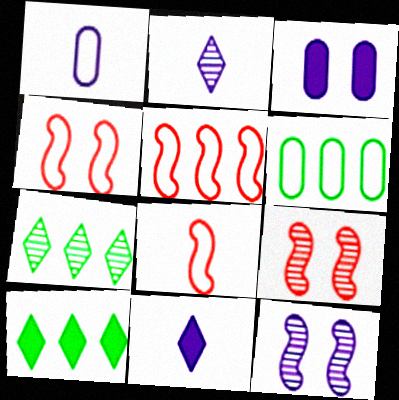[[1, 9, 10], 
[3, 7, 8], 
[4, 5, 8], 
[6, 9, 11]]